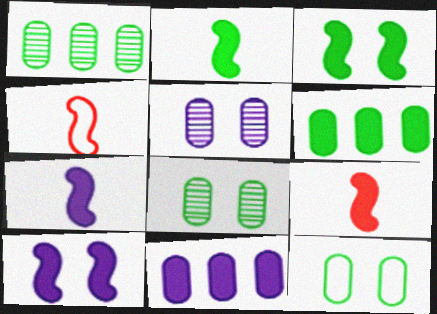[[2, 7, 9]]